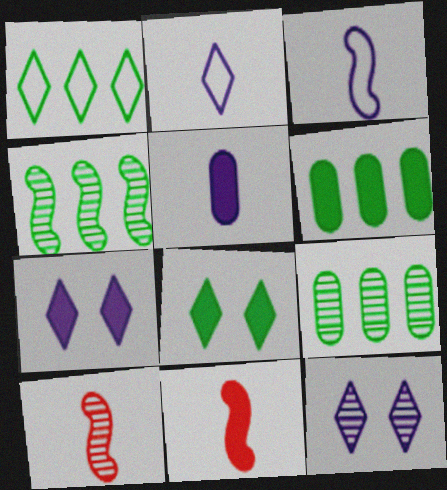[[1, 4, 6], 
[6, 7, 11], 
[9, 10, 12]]